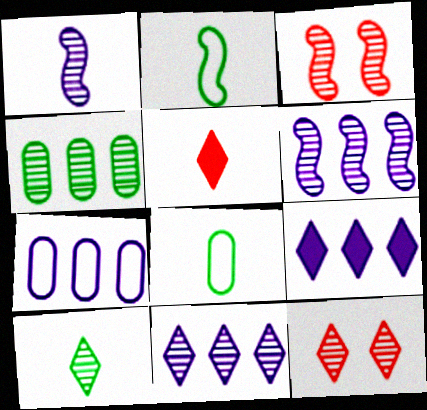[[1, 4, 12], 
[1, 5, 8], 
[3, 8, 9], 
[6, 7, 9], 
[10, 11, 12]]